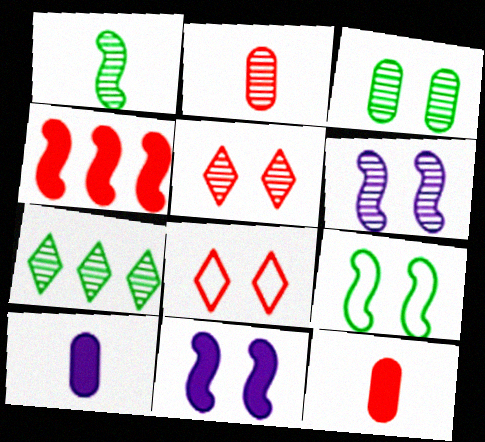[[1, 3, 7], 
[2, 4, 8], 
[2, 6, 7], 
[3, 5, 6], 
[3, 8, 11]]